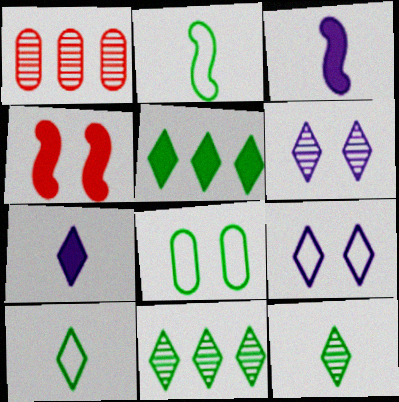[[4, 6, 8]]